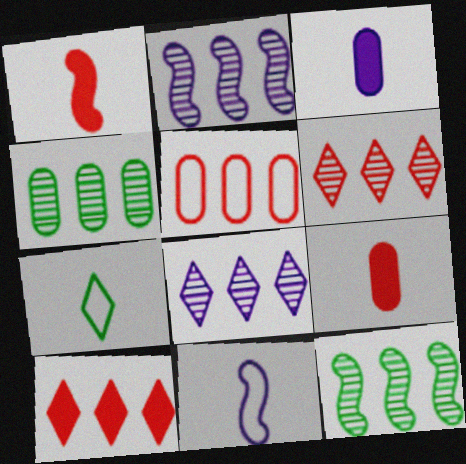[[2, 4, 6]]